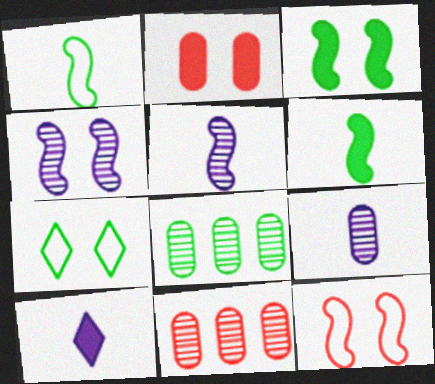[[2, 4, 7], 
[3, 4, 12], 
[6, 7, 8], 
[8, 10, 12]]